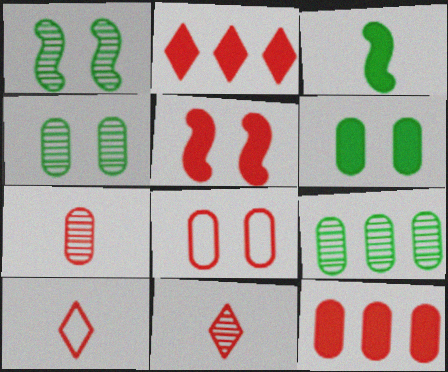[[7, 8, 12]]